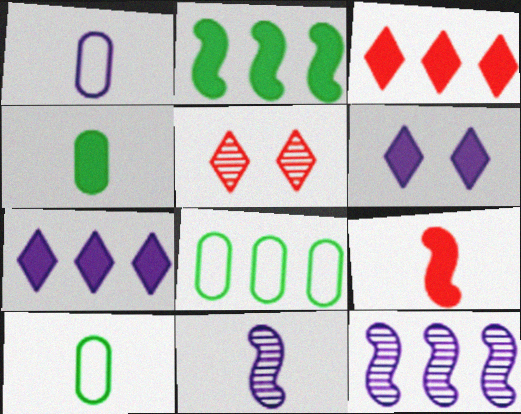[[1, 2, 5], 
[1, 6, 12], 
[3, 8, 12]]